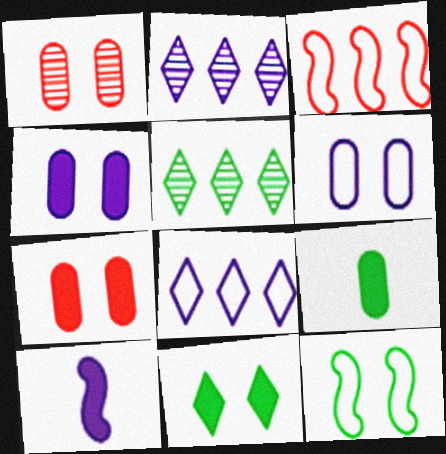[[2, 6, 10], 
[5, 9, 12]]